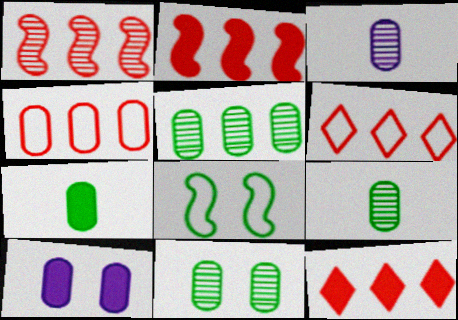[[1, 4, 12], 
[3, 8, 12], 
[4, 9, 10], 
[5, 9, 11]]